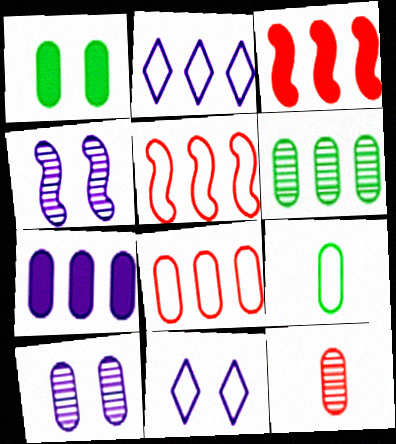[[1, 6, 9], 
[2, 3, 6], 
[5, 9, 11], 
[6, 7, 8], 
[6, 10, 12]]